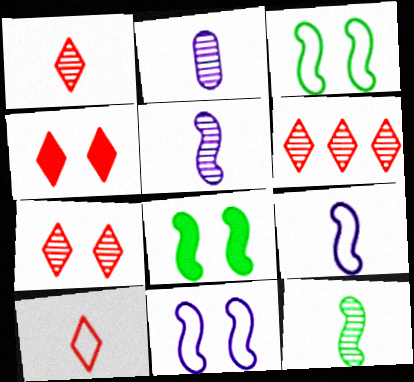[[1, 2, 12], 
[1, 6, 7], 
[4, 6, 10]]